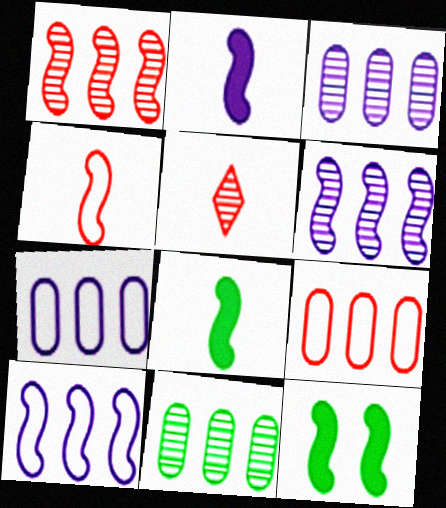[[4, 6, 12], 
[5, 7, 12]]